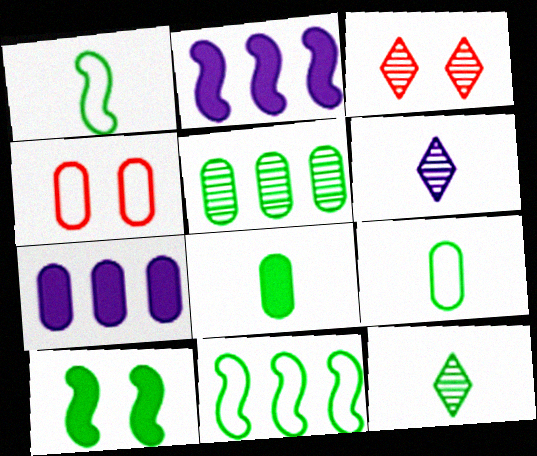[[1, 3, 7], 
[1, 8, 12], 
[2, 3, 9], 
[2, 4, 12]]